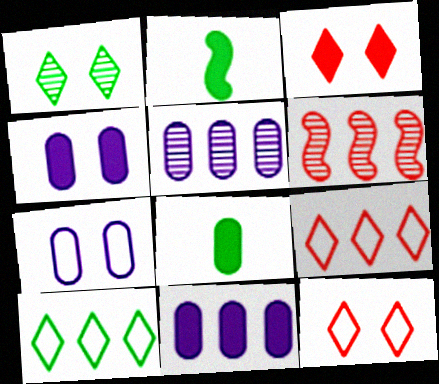[[2, 3, 11], 
[2, 5, 12], 
[6, 10, 11]]